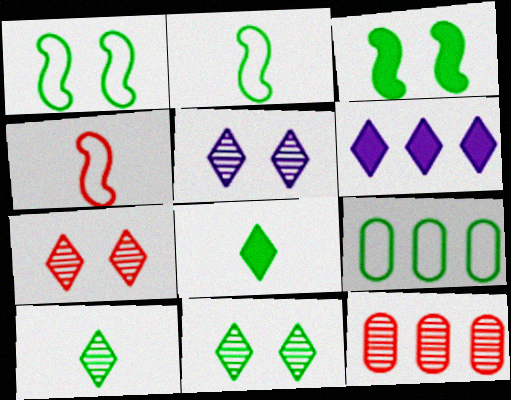[[3, 9, 10], 
[5, 7, 11]]